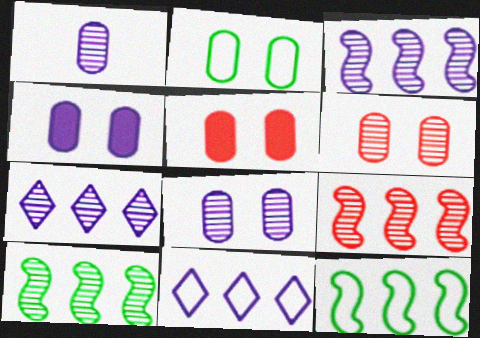[[2, 4, 6], 
[2, 5, 8], 
[3, 9, 10]]